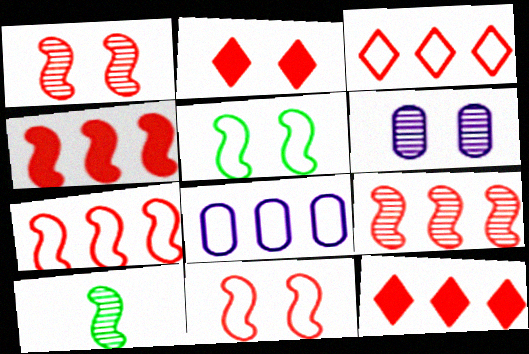[[2, 5, 6], 
[2, 8, 10], 
[4, 7, 9]]